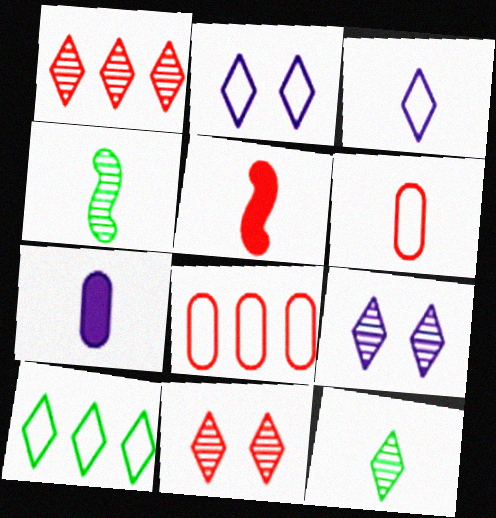[[1, 9, 12], 
[5, 8, 11]]